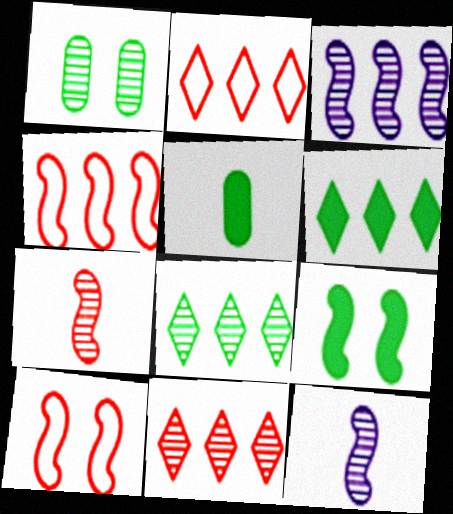[[1, 11, 12], 
[4, 9, 12], 
[5, 6, 9]]